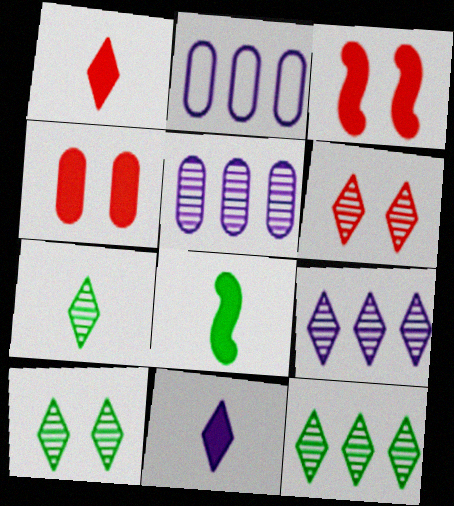[[2, 3, 7], 
[2, 6, 8], 
[6, 7, 9], 
[7, 10, 12]]